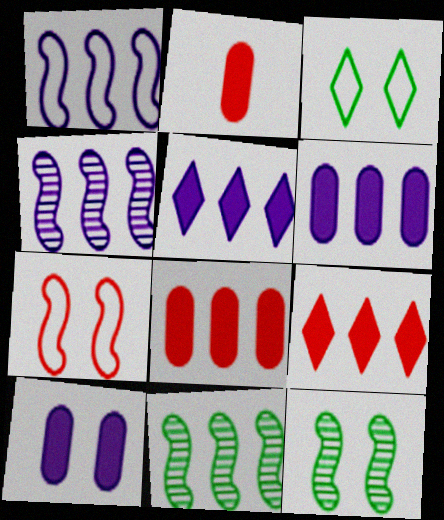[[2, 3, 4]]